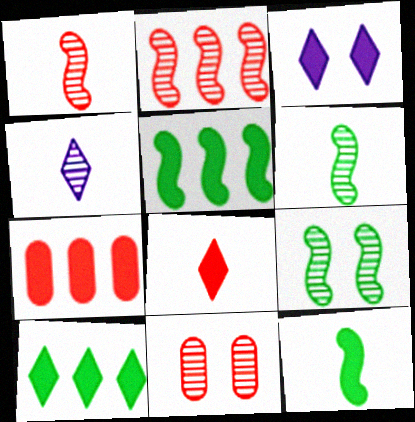[[3, 7, 12], 
[3, 8, 10]]